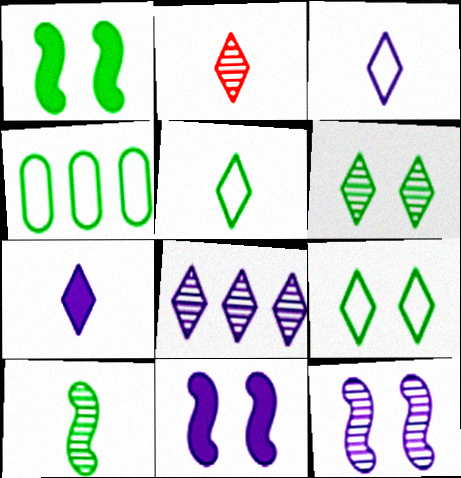[[2, 4, 11], 
[2, 5, 7], 
[2, 6, 8]]